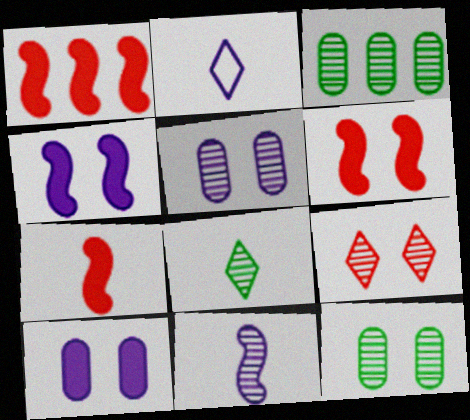[[1, 2, 12], 
[1, 6, 7], 
[2, 3, 6], 
[3, 9, 11]]